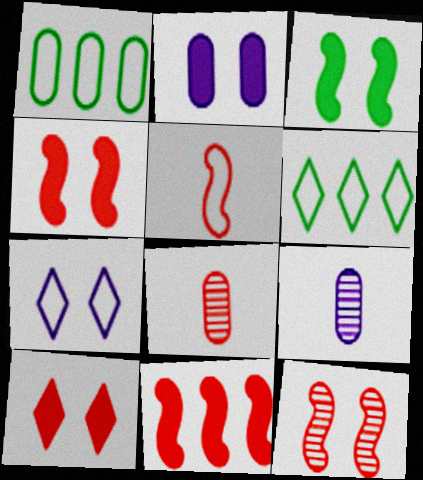[[1, 2, 8], 
[1, 5, 7], 
[2, 3, 10], 
[4, 6, 9], 
[5, 11, 12]]